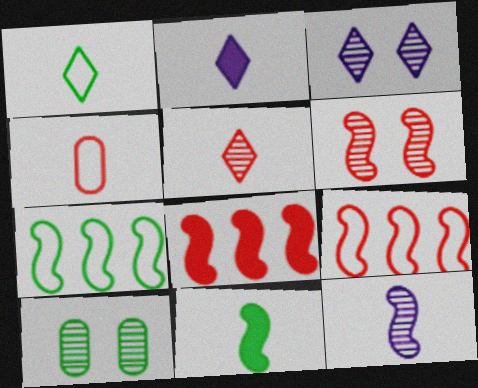[[1, 2, 5], 
[2, 9, 10], 
[3, 6, 10]]